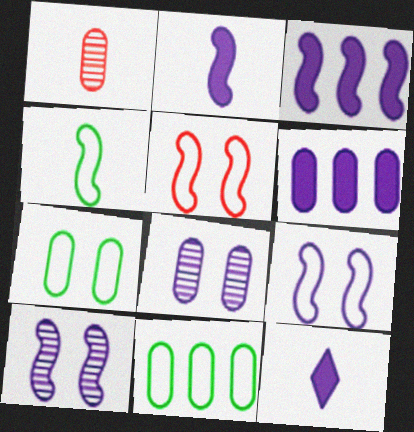[[1, 4, 12], 
[1, 6, 7]]